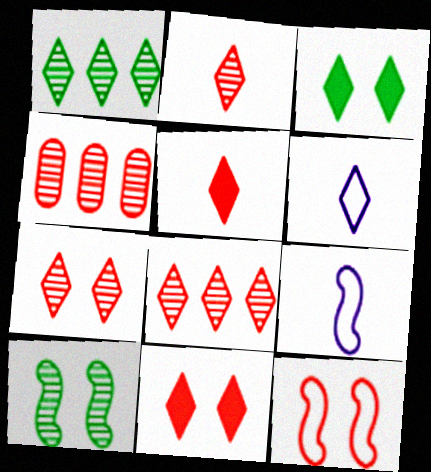[[1, 6, 11], 
[2, 7, 8], 
[3, 4, 9], 
[3, 6, 8], 
[4, 5, 12]]